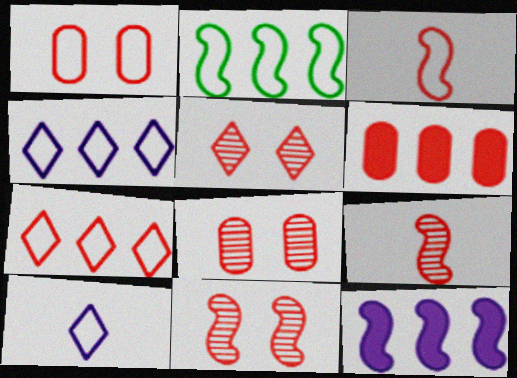[[1, 2, 10], 
[1, 3, 7], 
[3, 5, 6], 
[5, 8, 11]]